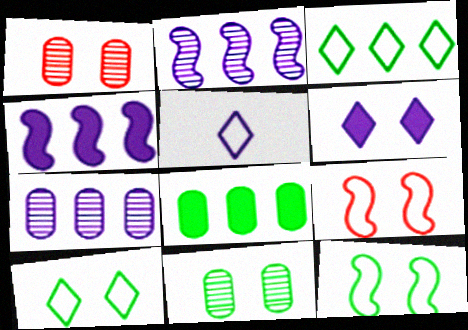[[1, 6, 12], 
[6, 9, 11]]